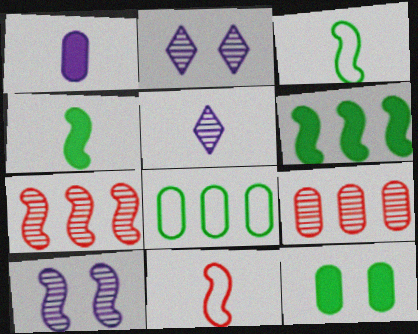[[6, 10, 11]]